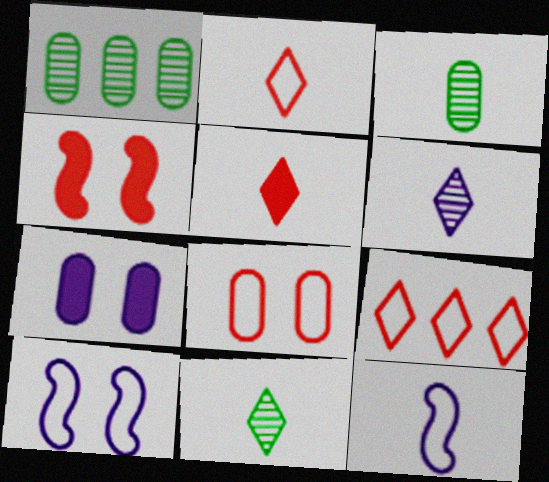[[1, 5, 10], 
[3, 5, 12]]